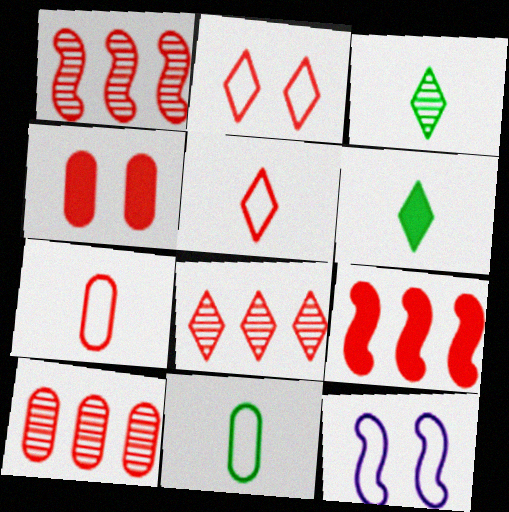[[1, 4, 5], 
[1, 8, 10], 
[4, 7, 10], 
[6, 10, 12]]